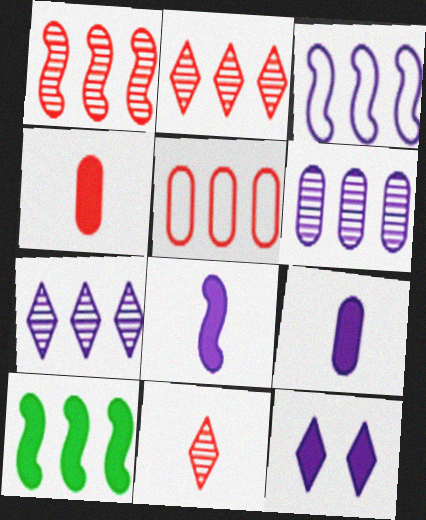[[1, 3, 10], 
[4, 10, 12], 
[5, 7, 10]]